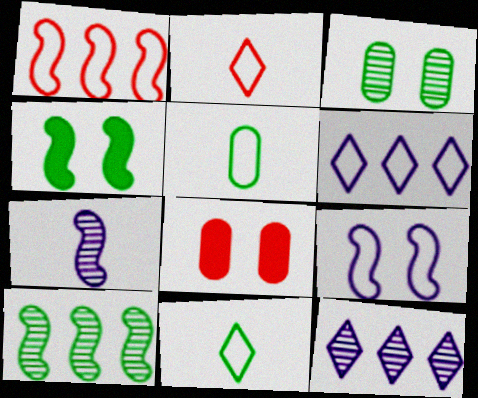[[1, 4, 7]]